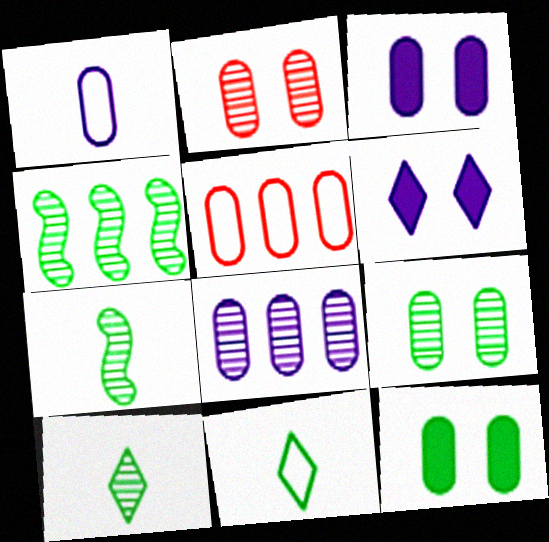[[1, 3, 8], 
[4, 9, 10], 
[4, 11, 12], 
[5, 6, 7]]